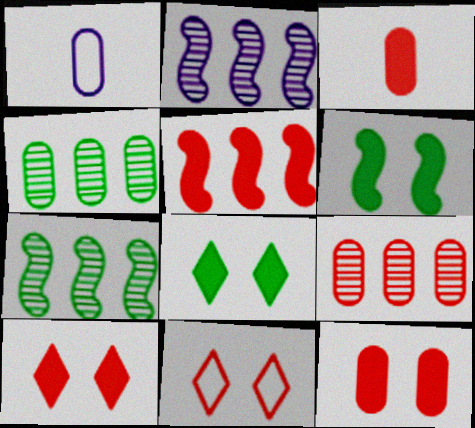[[1, 4, 12], 
[1, 7, 10], 
[3, 5, 10]]